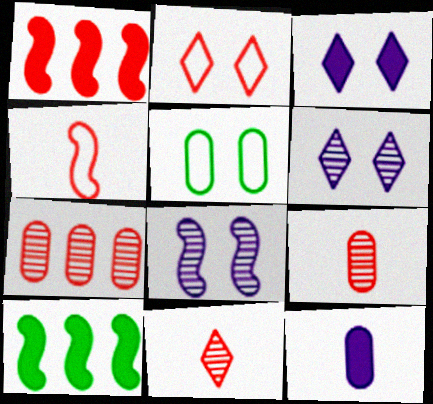[[1, 2, 9], 
[4, 8, 10], 
[5, 7, 12]]